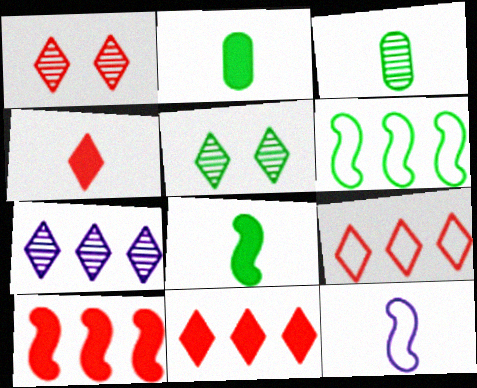[[1, 4, 9], 
[2, 5, 6], 
[3, 4, 12]]